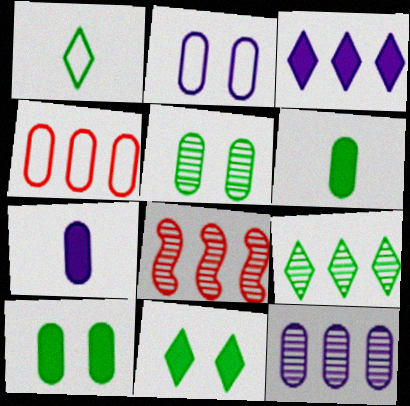[[1, 9, 11], 
[2, 7, 12], 
[4, 5, 7], 
[8, 9, 12]]